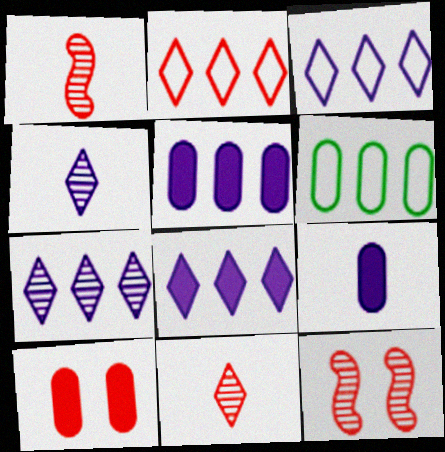[[1, 2, 10], 
[3, 7, 8]]